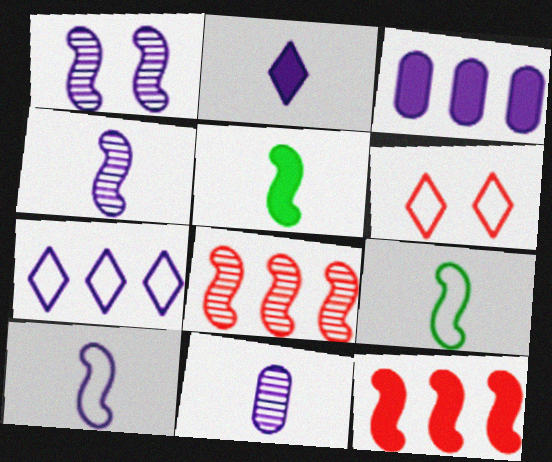[[1, 9, 12], 
[2, 10, 11]]